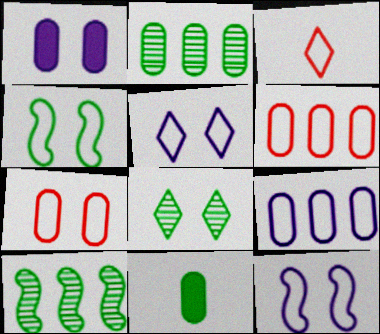[[1, 3, 10], 
[3, 4, 9], 
[4, 5, 7]]